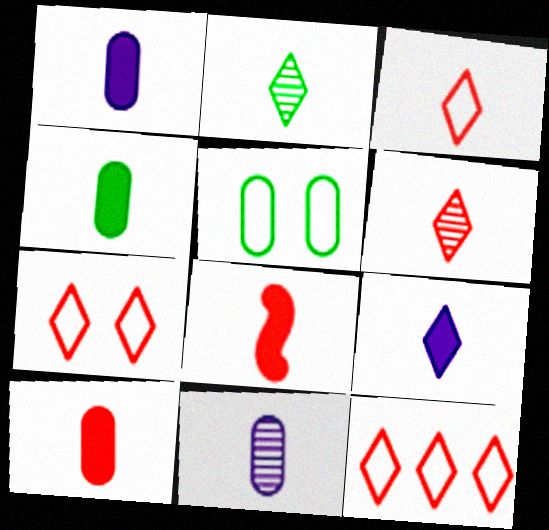[[1, 4, 10], 
[2, 3, 9], 
[3, 7, 12], 
[4, 8, 9]]